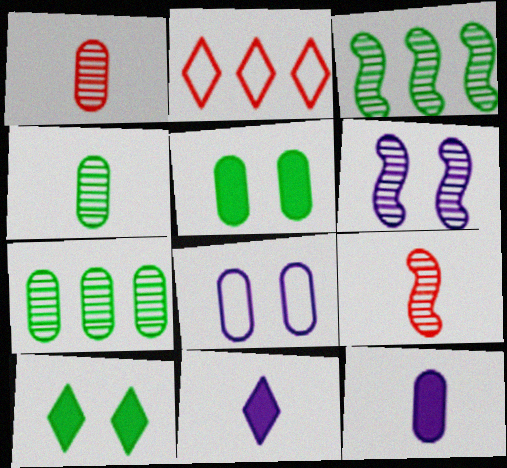[[3, 6, 9]]